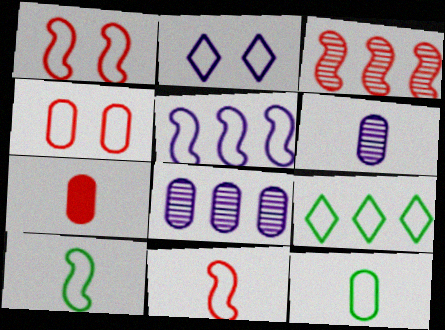[[1, 5, 10], 
[6, 7, 12]]